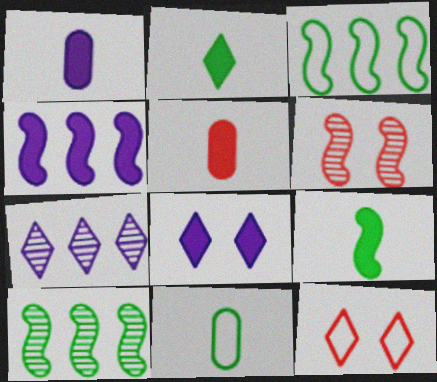[[1, 4, 8], 
[1, 10, 12], 
[2, 7, 12]]